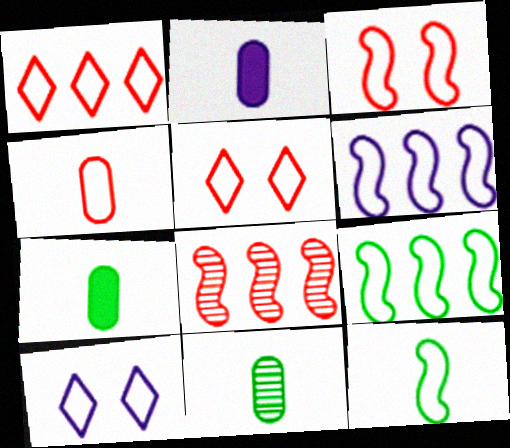[[1, 3, 4], 
[2, 4, 11], 
[3, 6, 12], 
[4, 9, 10], 
[7, 8, 10]]